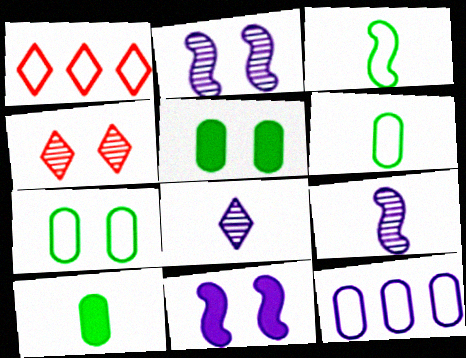[[1, 2, 10], 
[1, 5, 9], 
[4, 7, 11], 
[8, 11, 12]]